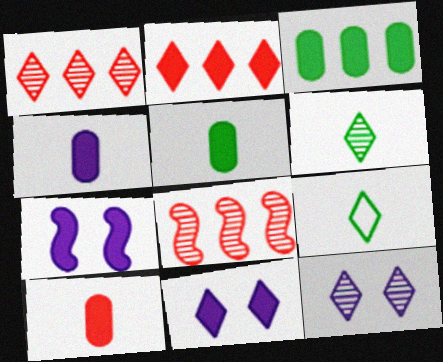[[1, 6, 12], 
[1, 9, 11], 
[2, 5, 7], 
[2, 9, 12], 
[4, 5, 10]]